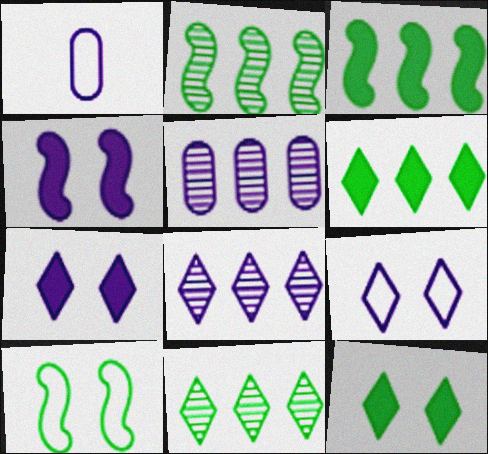[[1, 4, 8]]